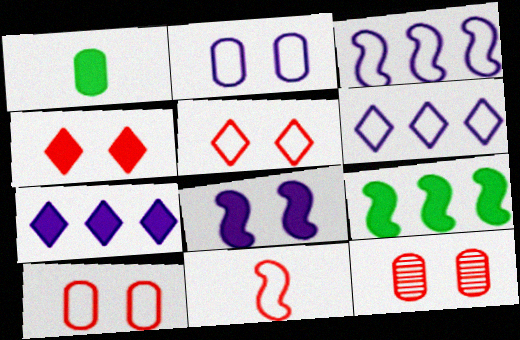[]